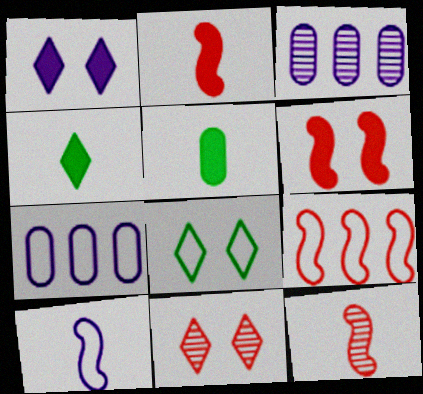[[1, 3, 10], 
[1, 8, 11], 
[2, 3, 8], 
[6, 9, 12]]